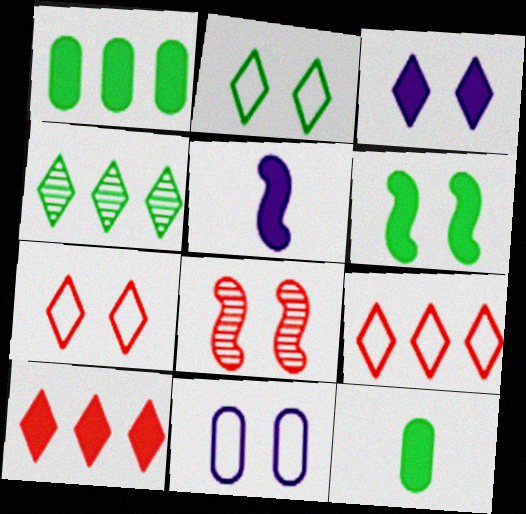[]